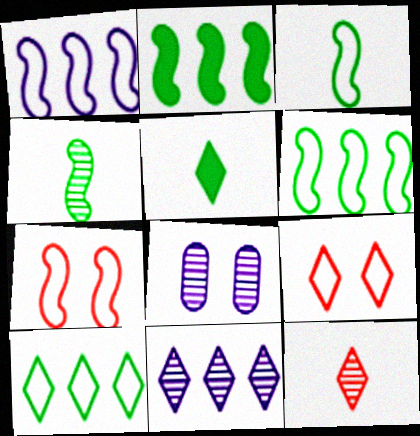[[1, 3, 7], 
[5, 9, 11]]